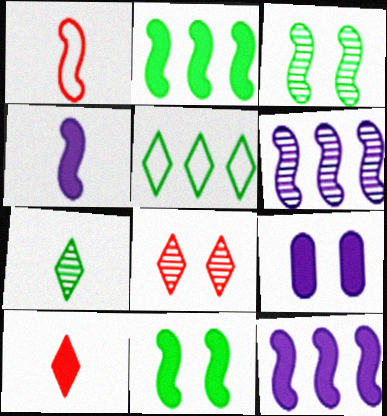[[1, 3, 12], 
[1, 6, 11], 
[2, 9, 10]]